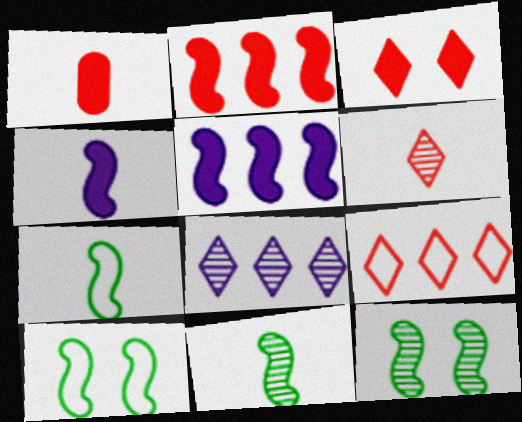[[1, 2, 3], 
[1, 8, 10], 
[3, 6, 9]]